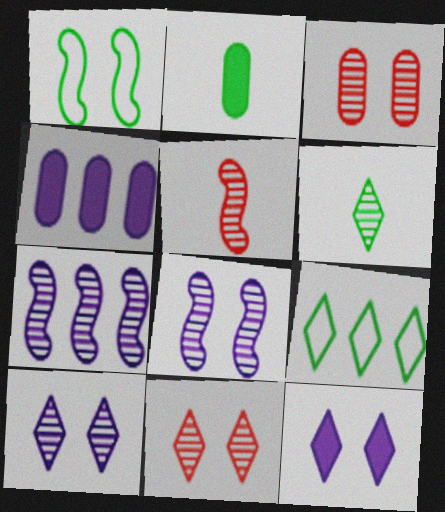[[1, 3, 12], 
[3, 6, 7]]